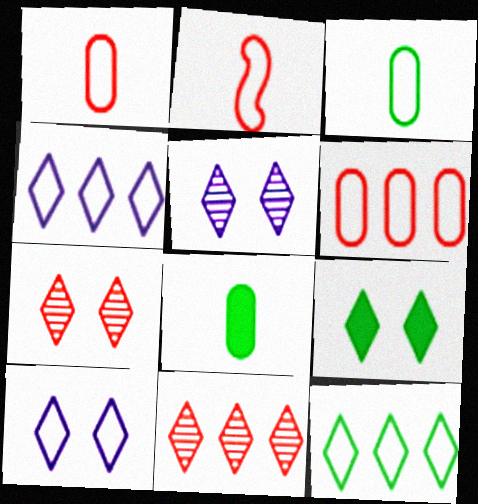[[7, 9, 10]]